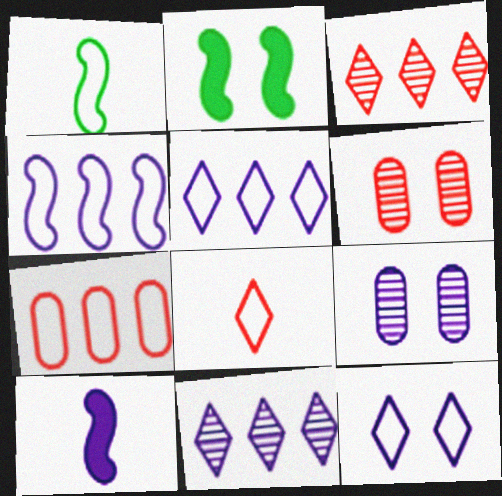[[1, 7, 12], 
[2, 6, 12], 
[5, 9, 10]]